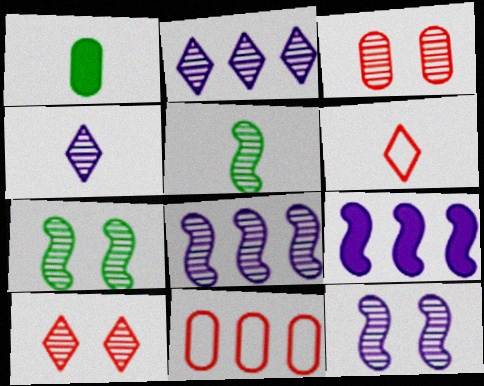[[2, 3, 5]]